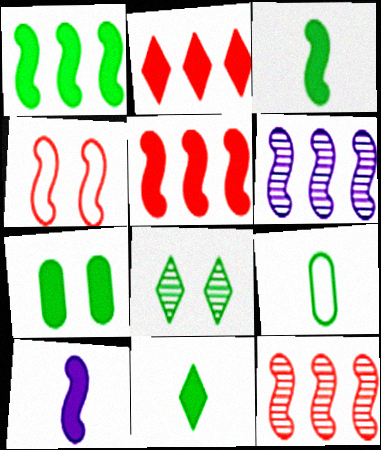[[1, 7, 11], 
[1, 8, 9], 
[2, 7, 10], 
[3, 4, 6]]